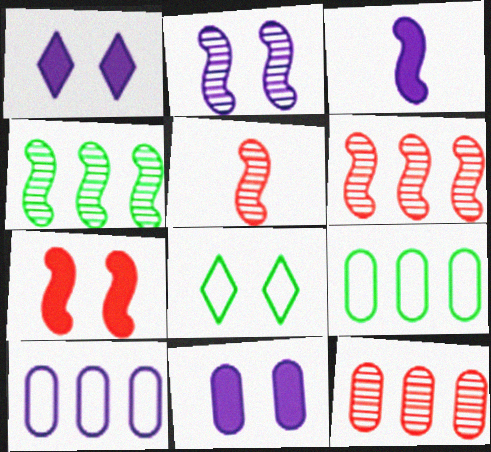[[1, 5, 9], 
[2, 4, 5], 
[3, 8, 12]]